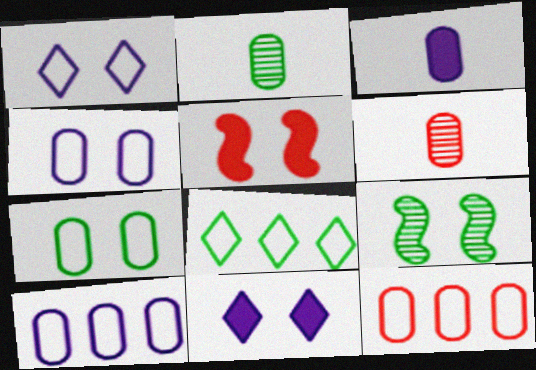[]